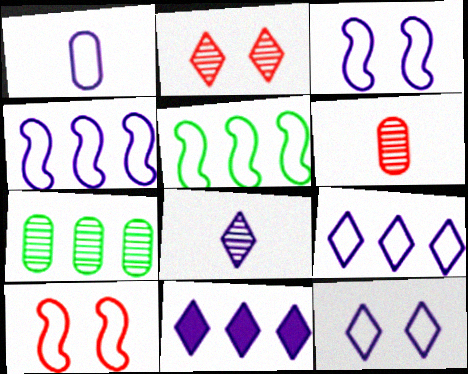[[1, 3, 9], 
[1, 4, 12], 
[8, 11, 12]]